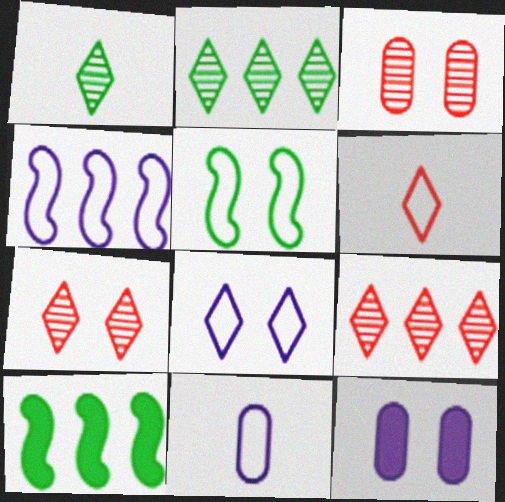[[4, 8, 11], 
[5, 7, 12], 
[7, 10, 11]]